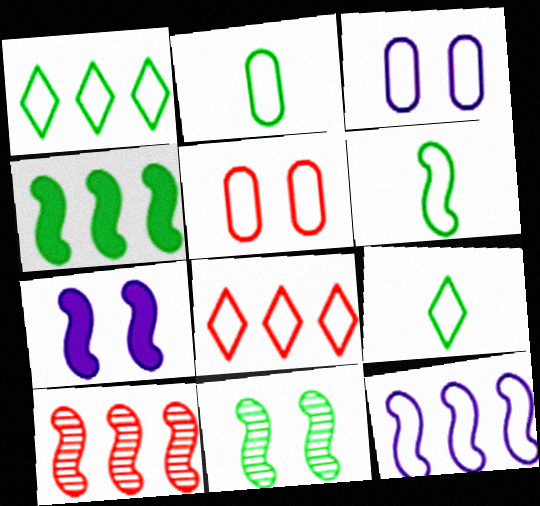[[2, 6, 9], 
[3, 6, 8], 
[4, 6, 11], 
[4, 10, 12], 
[5, 9, 12], 
[6, 7, 10]]